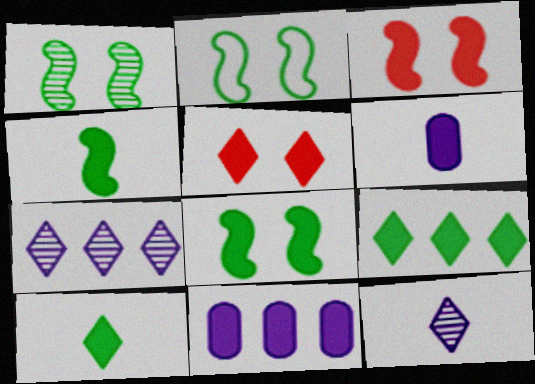[[1, 2, 8], 
[3, 6, 9], 
[3, 10, 11], 
[4, 5, 11]]